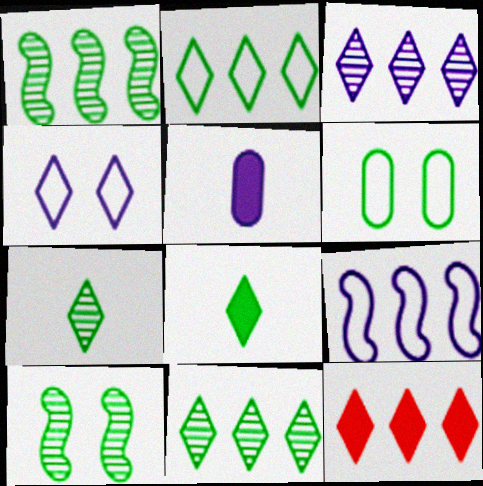[[1, 6, 8], 
[2, 3, 12], 
[4, 7, 12]]